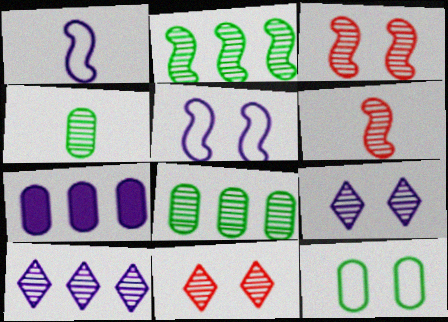[[1, 7, 9], 
[3, 4, 10], 
[6, 8, 9]]